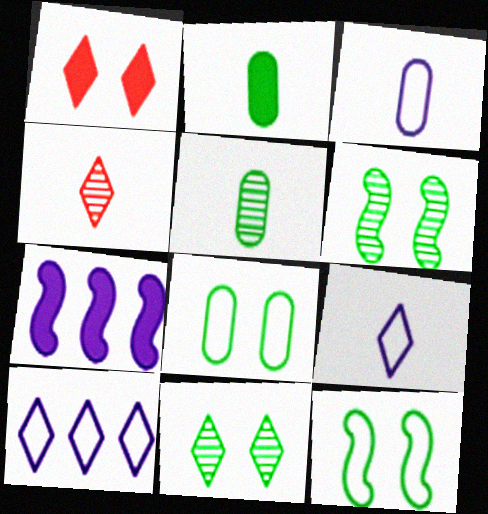[[1, 2, 7], 
[4, 7, 8]]